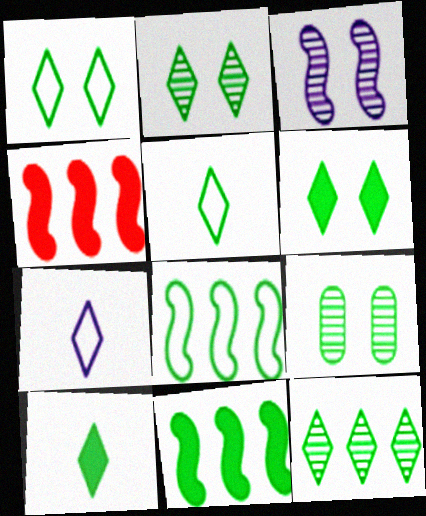[[1, 2, 6], 
[1, 10, 12], 
[4, 7, 9], 
[5, 6, 12], 
[5, 9, 11], 
[8, 9, 10]]